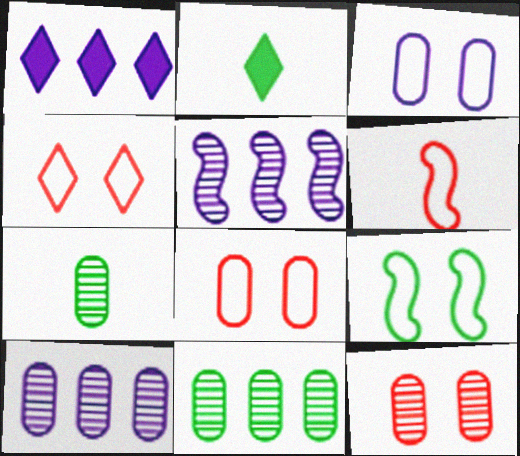[[2, 5, 8], 
[2, 9, 11], 
[3, 4, 9], 
[7, 10, 12]]